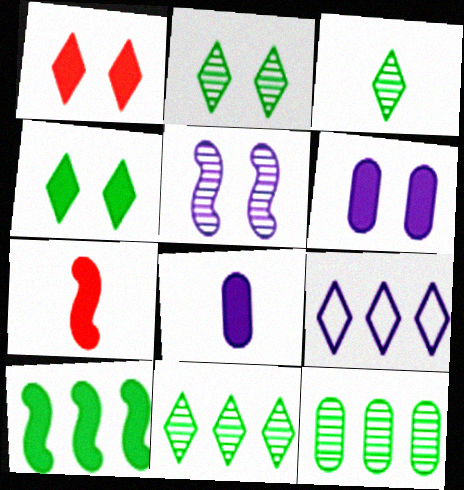[[1, 3, 9], 
[1, 8, 10], 
[2, 3, 11], 
[5, 8, 9]]